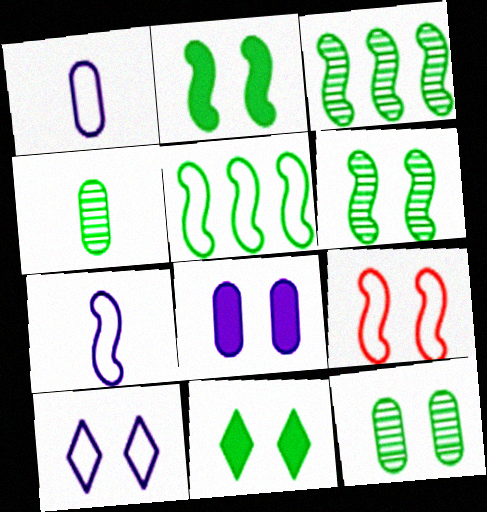[[4, 5, 11], 
[5, 7, 9]]